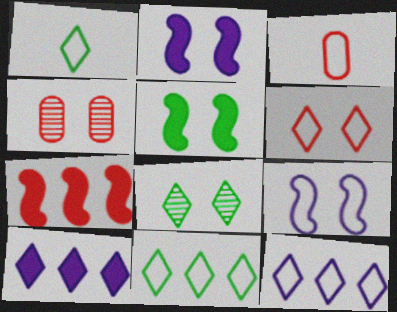[[1, 6, 12], 
[3, 9, 11]]